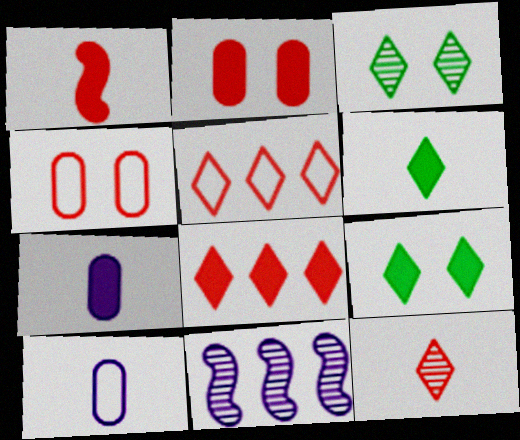[[1, 2, 8], 
[1, 6, 7], 
[4, 6, 11]]